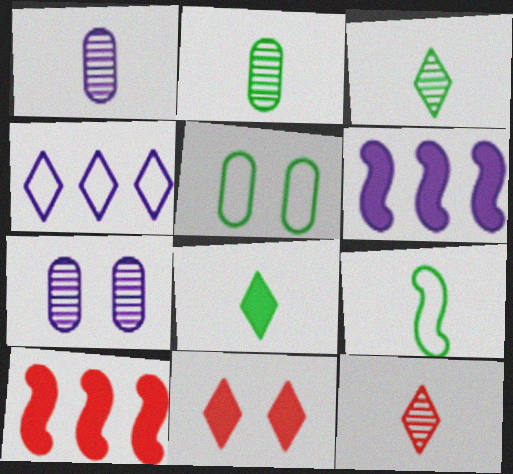[[2, 8, 9], 
[3, 4, 11], 
[5, 6, 12]]